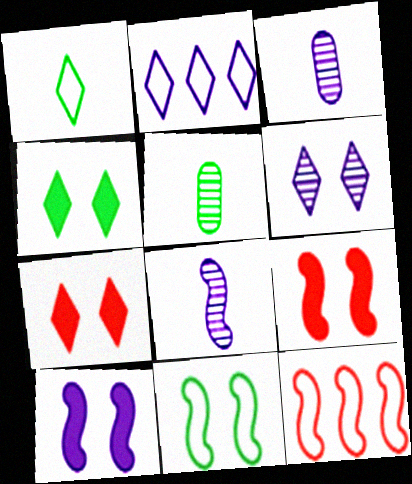[[2, 3, 10], 
[2, 5, 9], 
[3, 4, 12]]